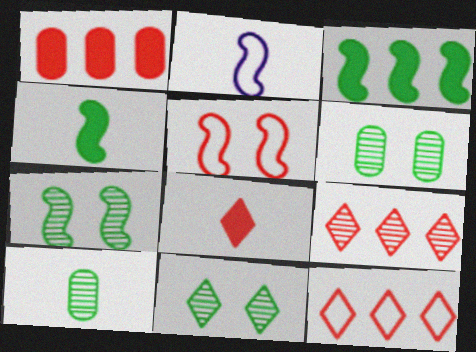[[1, 2, 11], 
[2, 8, 10], 
[6, 7, 11]]